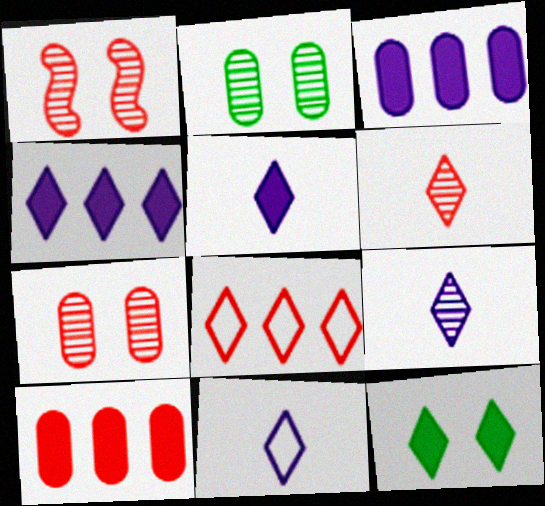[[5, 9, 11], 
[8, 9, 12]]